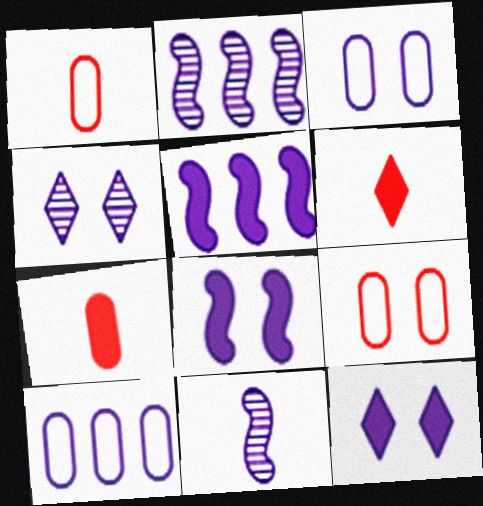[[3, 4, 8], 
[10, 11, 12]]